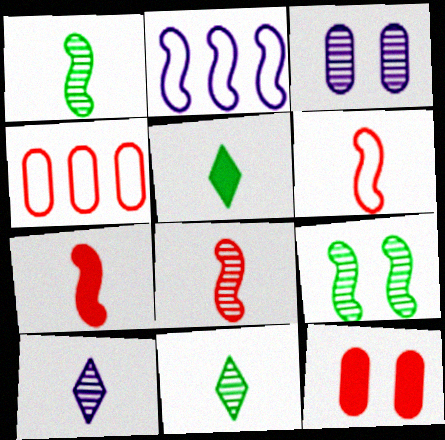[[2, 7, 9], 
[2, 11, 12], 
[6, 7, 8]]